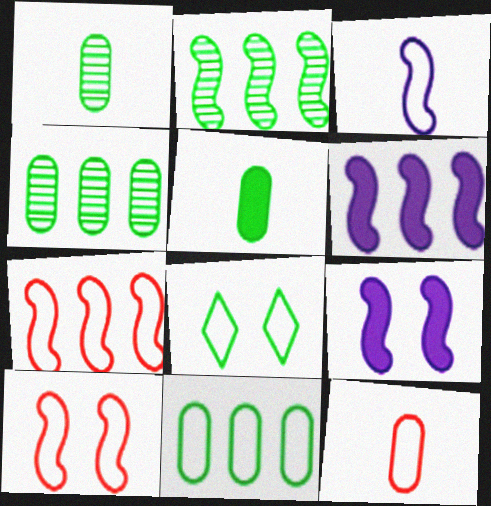[[2, 5, 8], 
[2, 6, 7]]